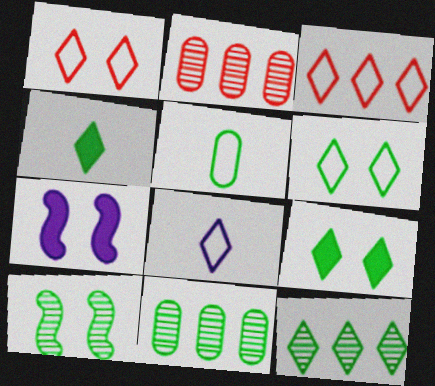[[3, 6, 8], 
[4, 6, 12]]